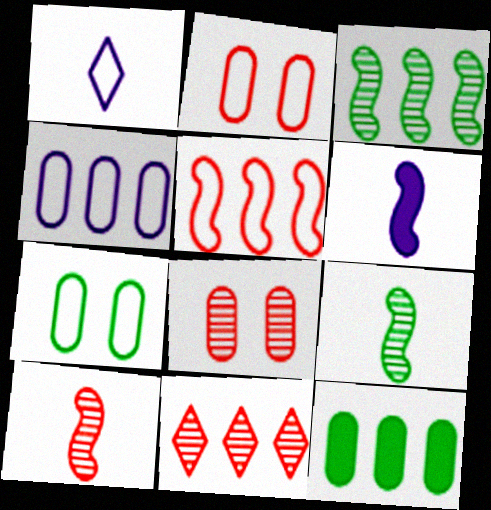[[1, 5, 7], 
[6, 7, 11], 
[8, 10, 11]]